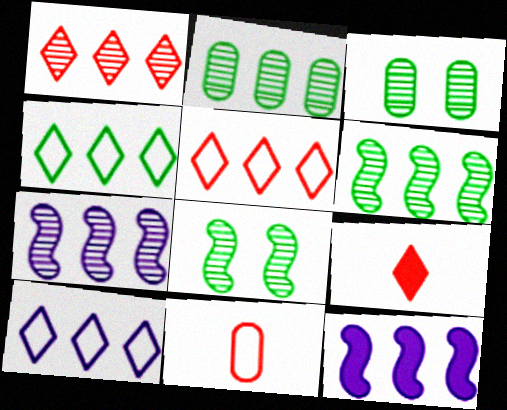[[1, 2, 7], 
[2, 5, 12], 
[4, 5, 10]]